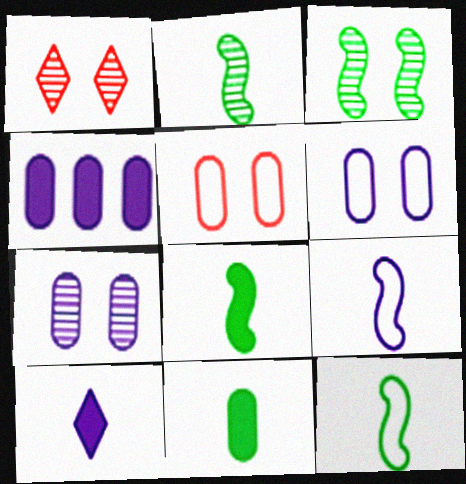[[1, 3, 7], 
[1, 4, 12], 
[2, 8, 12]]